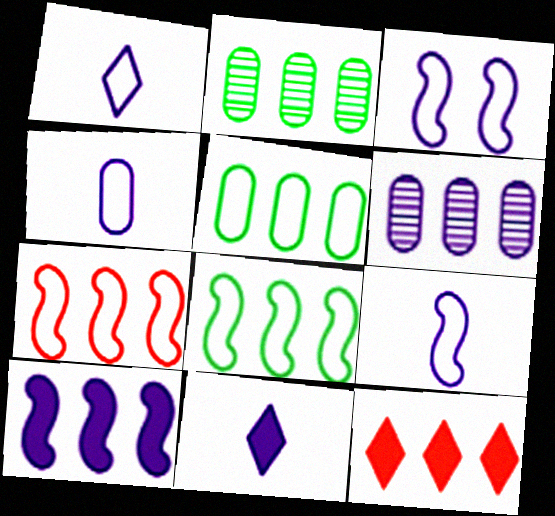[[1, 4, 9], 
[3, 6, 11], 
[6, 8, 12]]